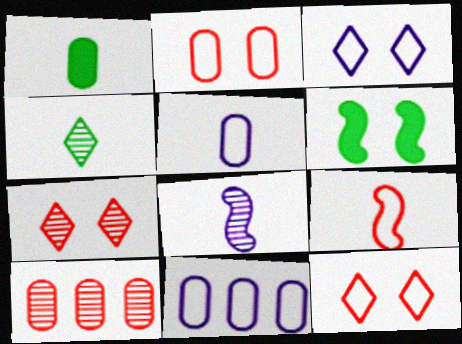[]